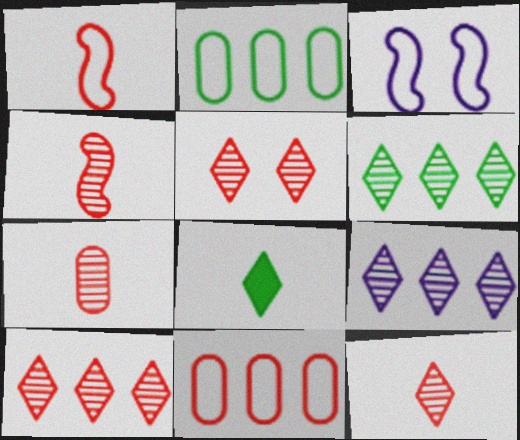[[4, 7, 12], 
[5, 10, 12], 
[6, 9, 10]]